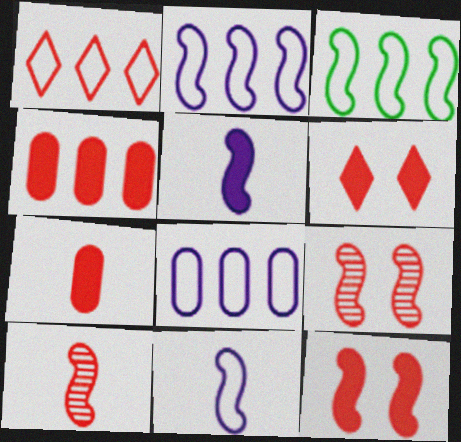[[1, 3, 8], 
[1, 7, 9], 
[3, 5, 9]]